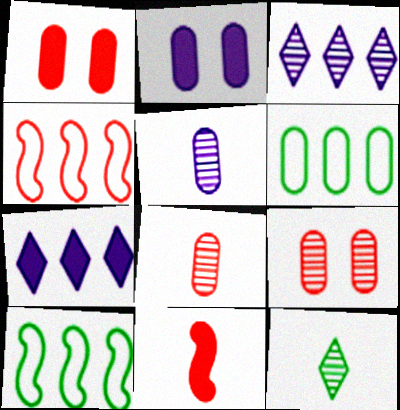[[1, 5, 6], 
[2, 4, 12], 
[2, 6, 8]]